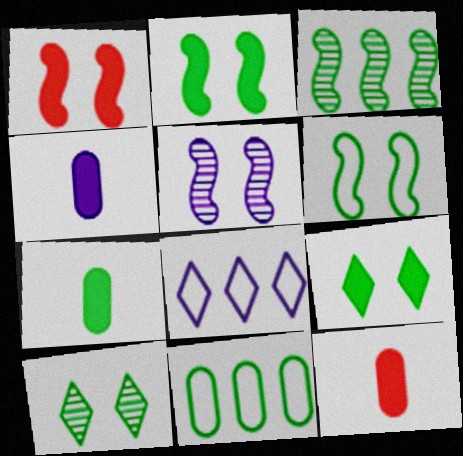[[1, 5, 6], 
[4, 5, 8], 
[4, 7, 12]]